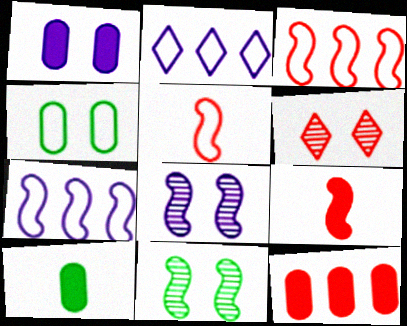[[1, 10, 12], 
[2, 4, 5], 
[5, 6, 12], 
[6, 7, 10], 
[7, 9, 11]]